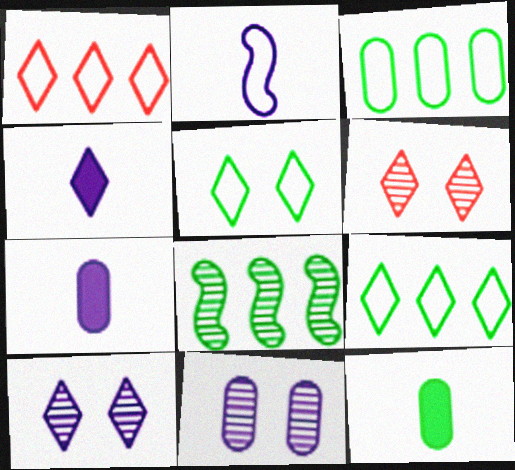[[4, 6, 9], 
[5, 8, 12]]